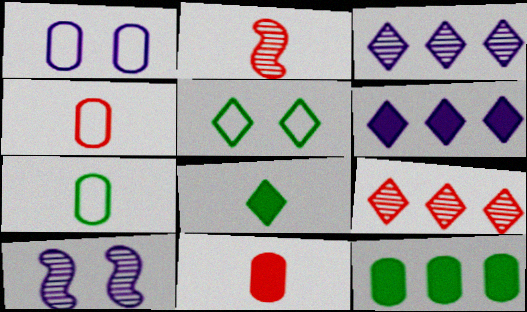[]